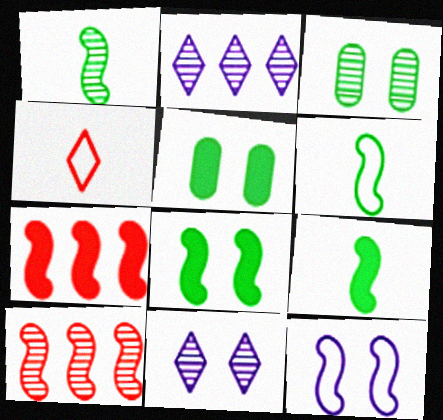[[1, 6, 9], 
[1, 7, 12], 
[9, 10, 12]]